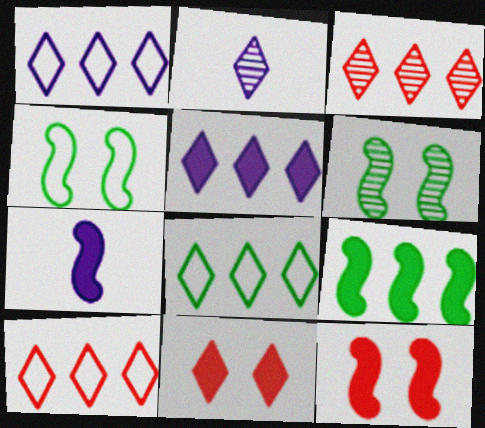[[1, 8, 10], 
[2, 8, 11], 
[3, 5, 8], 
[7, 9, 12]]